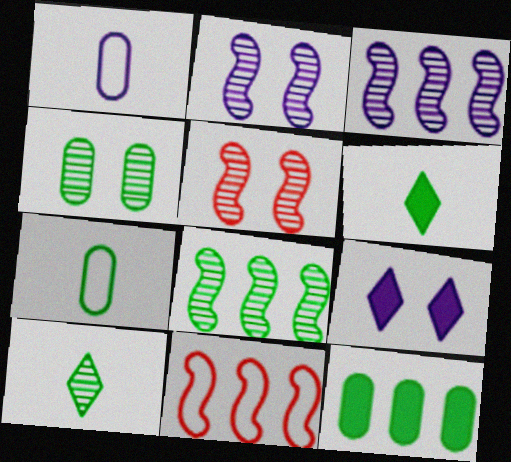[[1, 3, 9], 
[4, 7, 12], 
[4, 8, 10]]